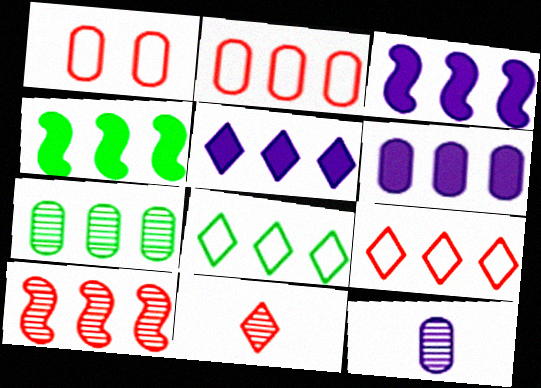[[2, 6, 7], 
[3, 5, 6], 
[3, 7, 9], 
[4, 7, 8], 
[6, 8, 10]]